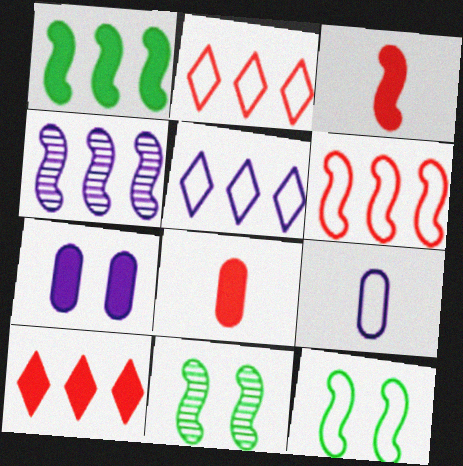[[1, 4, 6], 
[2, 9, 12], 
[3, 4, 12], 
[5, 8, 11], 
[9, 10, 11]]